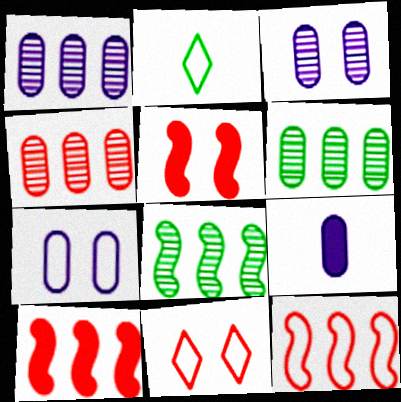[[1, 2, 5], 
[1, 4, 6], 
[1, 7, 9], 
[2, 3, 10], 
[2, 7, 12], 
[8, 9, 11]]